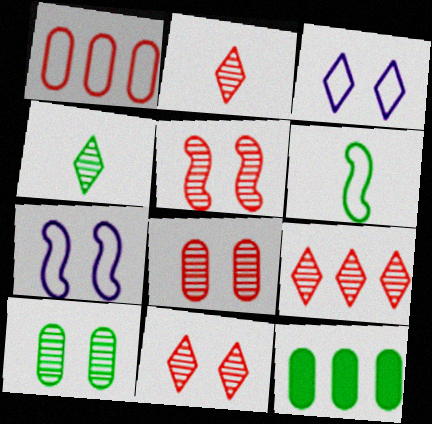[[1, 3, 6], 
[2, 7, 12], 
[2, 9, 11], 
[5, 8, 11]]